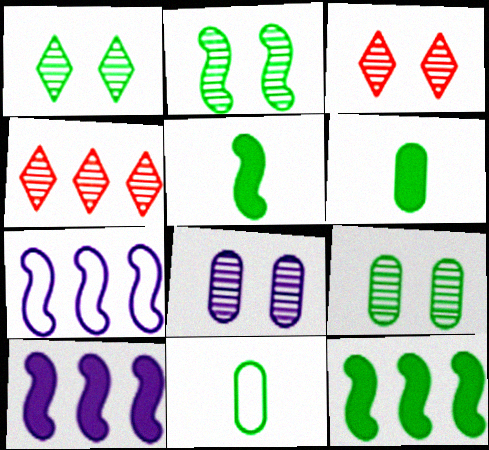[[1, 2, 9], 
[1, 11, 12], 
[2, 3, 8], 
[3, 6, 7], 
[3, 10, 11]]